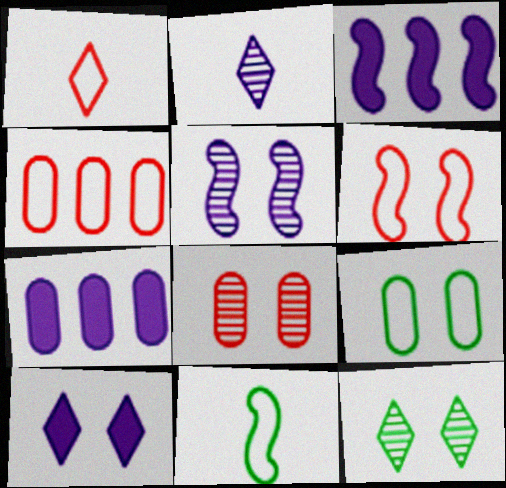[[1, 4, 6], 
[5, 8, 12]]